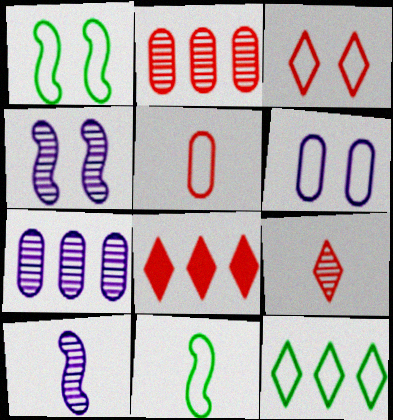[[1, 3, 6], 
[3, 8, 9]]